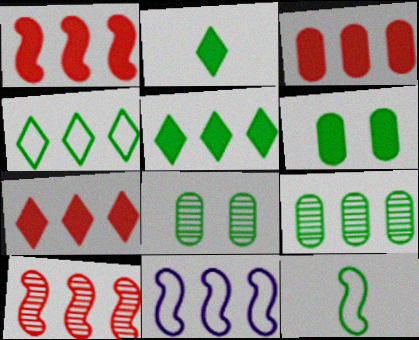[[1, 3, 7], 
[5, 8, 12], 
[7, 9, 11]]